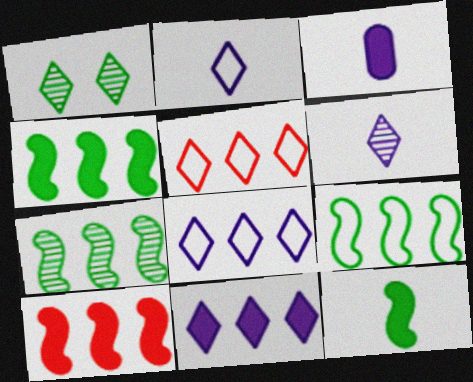[[4, 7, 9]]